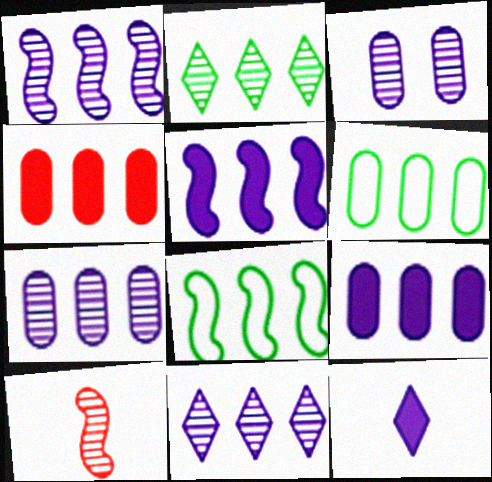[[1, 7, 11], 
[2, 3, 10], 
[4, 6, 7], 
[4, 8, 11]]